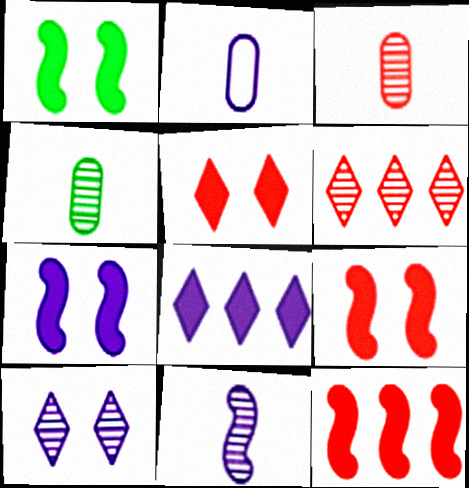[[1, 2, 6], 
[1, 7, 9]]